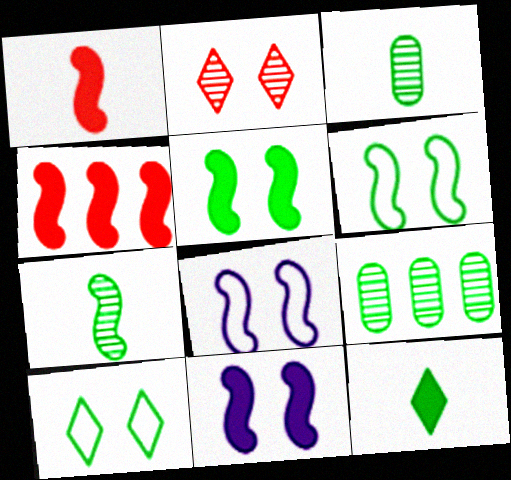[[4, 7, 8], 
[6, 9, 12]]